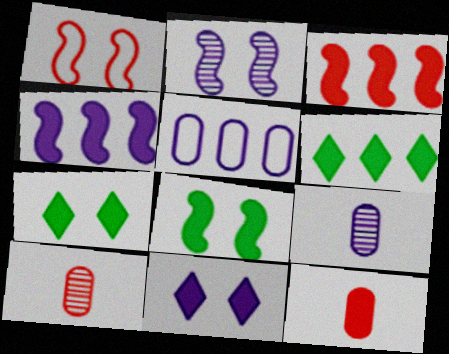[[1, 2, 8], 
[1, 6, 9], 
[4, 7, 12]]